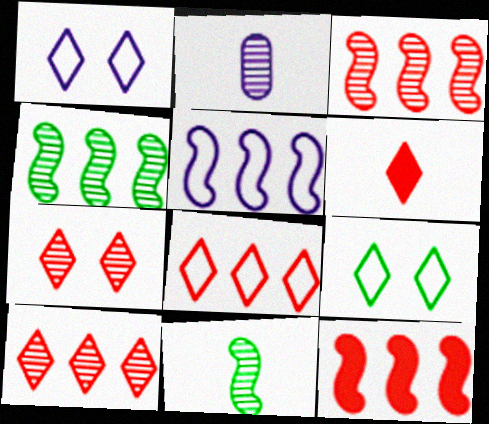[[2, 4, 7], 
[2, 9, 12], 
[4, 5, 12], 
[6, 7, 8]]